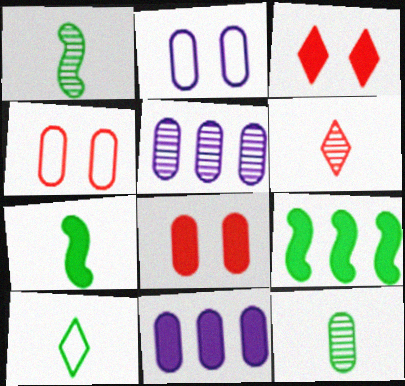[[2, 6, 9], 
[3, 7, 11], 
[4, 11, 12], 
[7, 10, 12]]